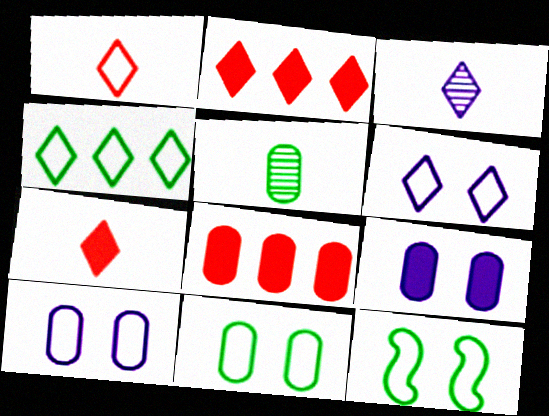[[1, 4, 6], 
[3, 8, 12], 
[5, 8, 10]]